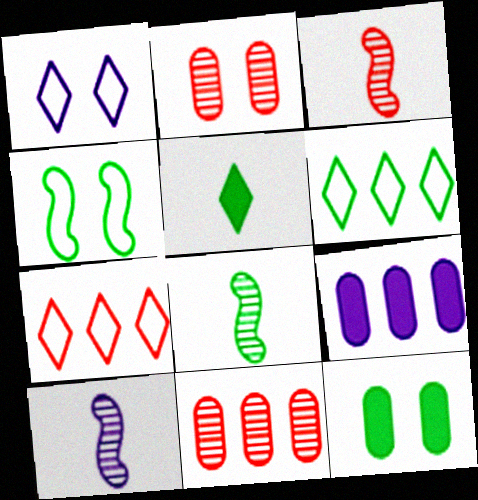[[1, 9, 10], 
[3, 8, 10], 
[6, 8, 12], 
[7, 10, 12]]